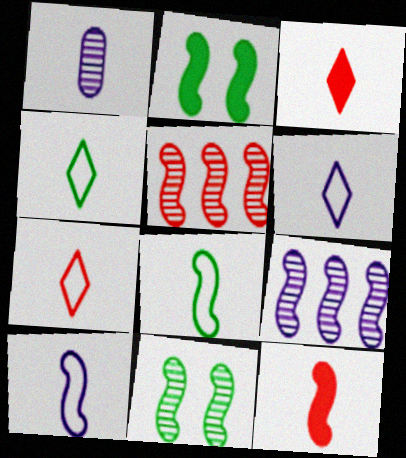[[1, 3, 8], 
[1, 4, 12], 
[2, 5, 10], 
[4, 6, 7]]